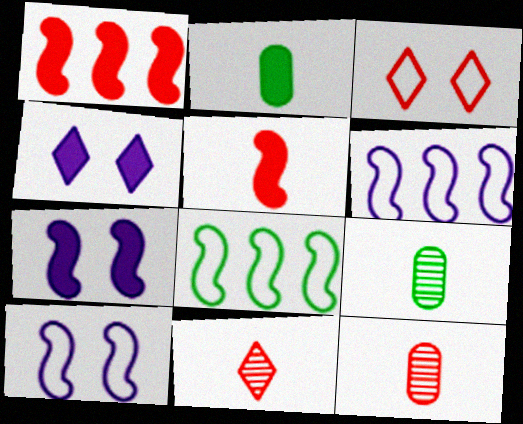[[1, 2, 4], 
[1, 3, 12], 
[4, 8, 12]]